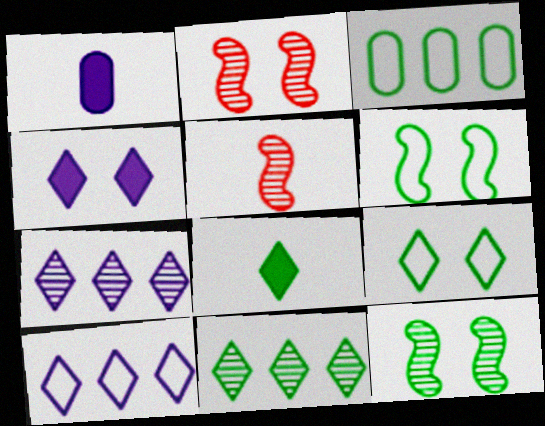[[3, 4, 5], 
[3, 8, 12], 
[8, 9, 11]]